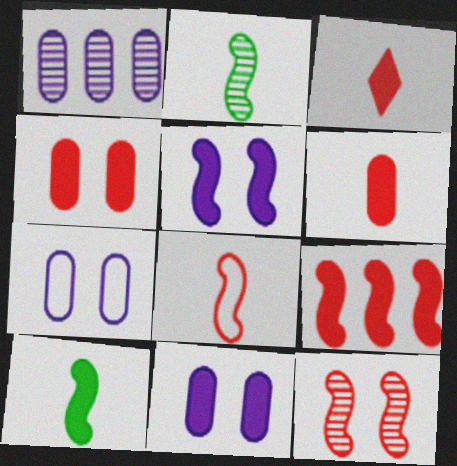[[3, 4, 9], 
[5, 9, 10], 
[8, 9, 12]]